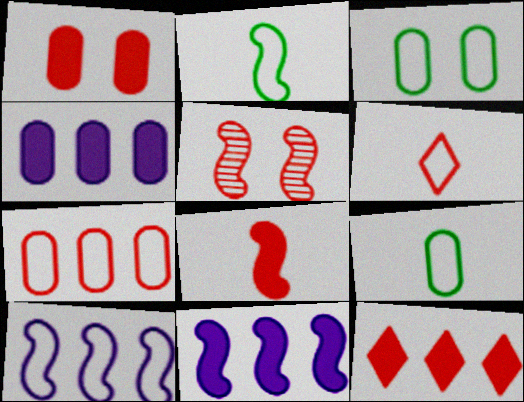[[1, 8, 12], 
[2, 5, 11], 
[3, 6, 10]]